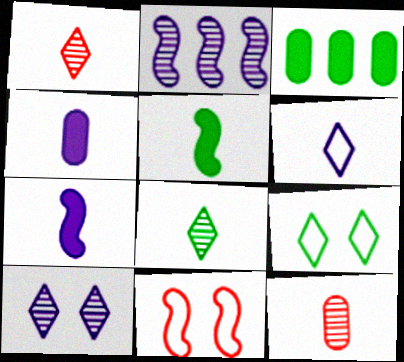[[2, 5, 11], 
[5, 6, 12]]